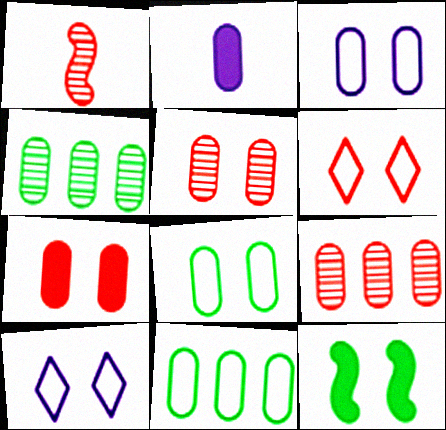[[2, 5, 11], 
[2, 8, 9], 
[5, 10, 12]]